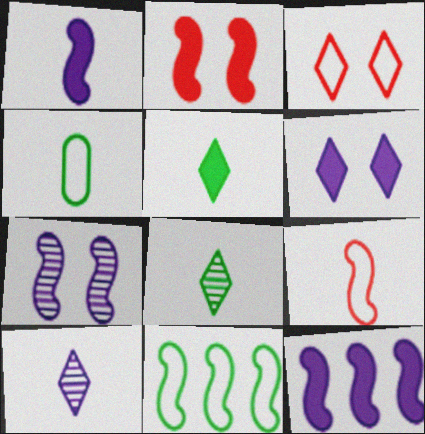[]